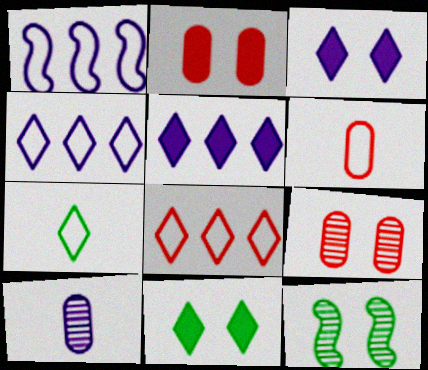[[1, 3, 10], 
[5, 6, 12]]